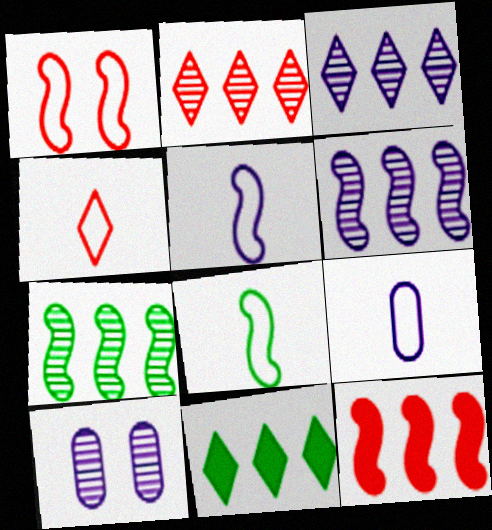[[4, 8, 9]]